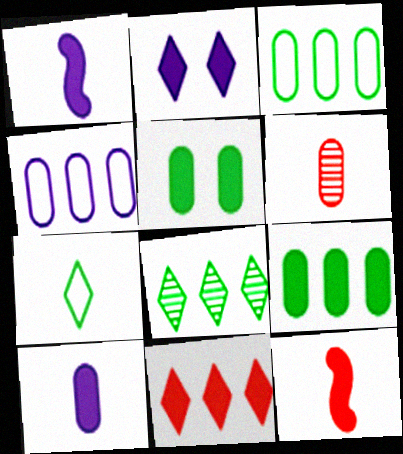[[1, 5, 11], 
[1, 6, 7], 
[2, 9, 12], 
[4, 5, 6]]